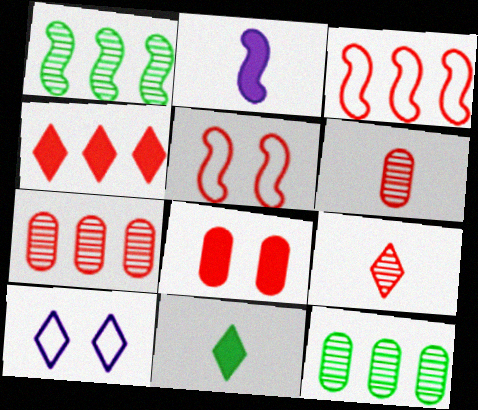[[1, 2, 5], 
[3, 4, 7], 
[3, 8, 9], 
[4, 5, 6]]